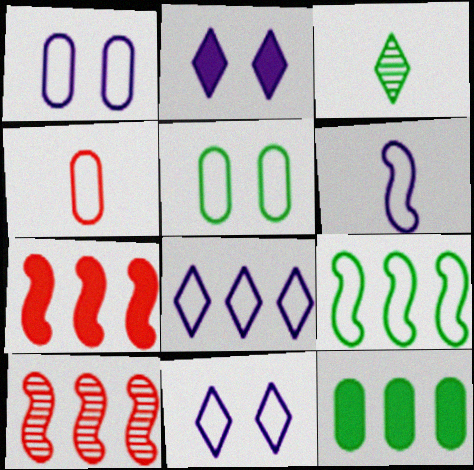[[1, 3, 7], 
[1, 6, 8], 
[4, 9, 11], 
[8, 10, 12]]